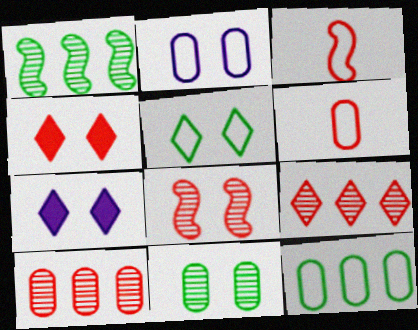[[1, 6, 7], 
[2, 6, 12], 
[3, 4, 10]]